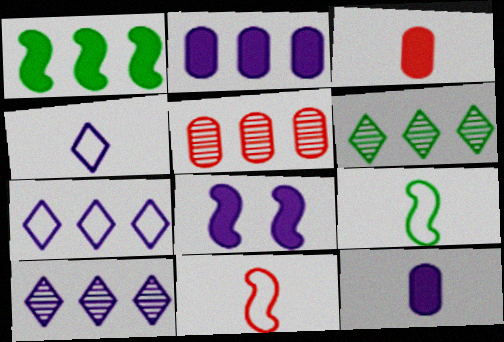[[1, 5, 7]]